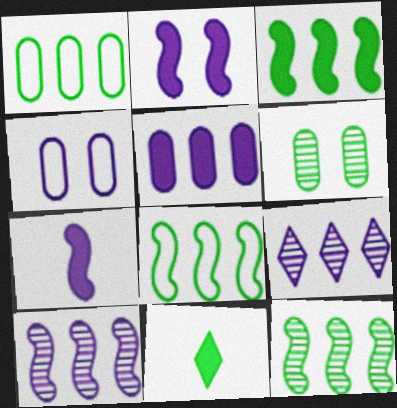[[3, 8, 12], 
[4, 7, 9], 
[6, 8, 11]]